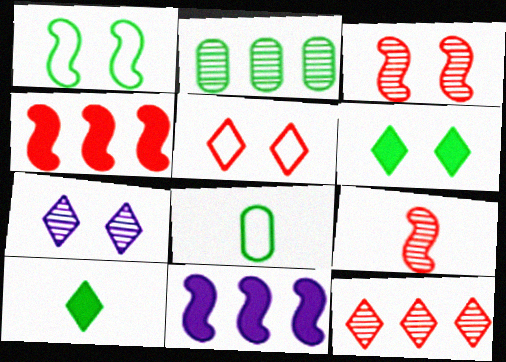[[1, 2, 10], 
[1, 9, 11], 
[2, 7, 9], 
[4, 7, 8], 
[5, 6, 7]]